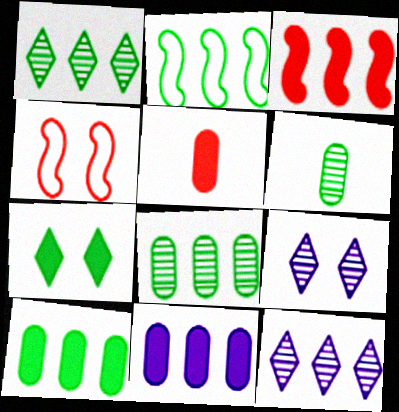[[1, 2, 10], 
[2, 5, 9], 
[2, 6, 7]]